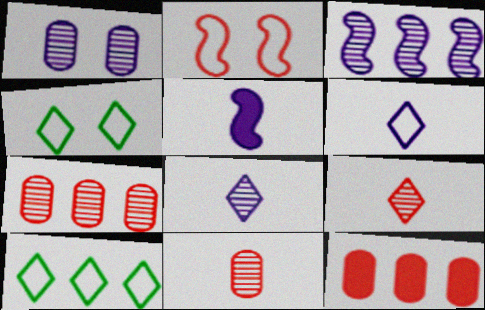[[1, 3, 8], 
[2, 9, 12], 
[3, 10, 12], 
[4, 5, 7]]